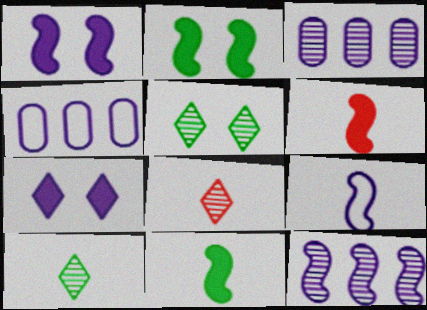[[1, 9, 12], 
[2, 4, 8], 
[3, 7, 9], 
[4, 5, 6]]